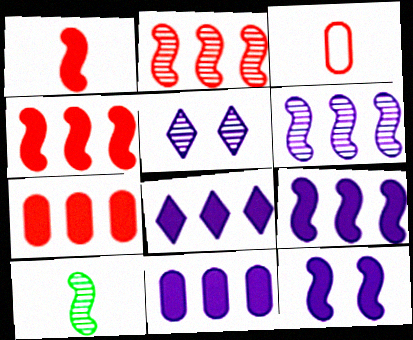[[8, 9, 11]]